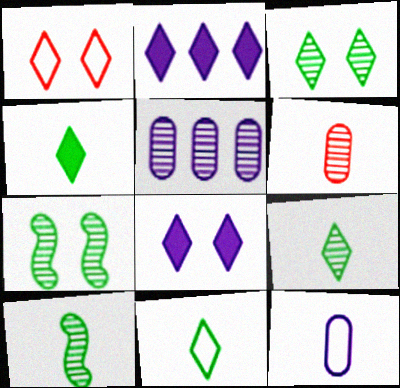[[1, 2, 9], 
[1, 3, 8], 
[4, 9, 11]]